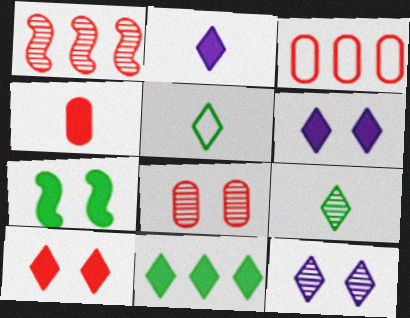[[2, 10, 11], 
[3, 4, 8]]